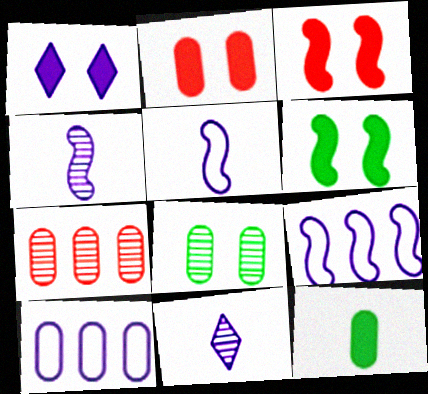[[1, 2, 6], 
[1, 4, 10]]